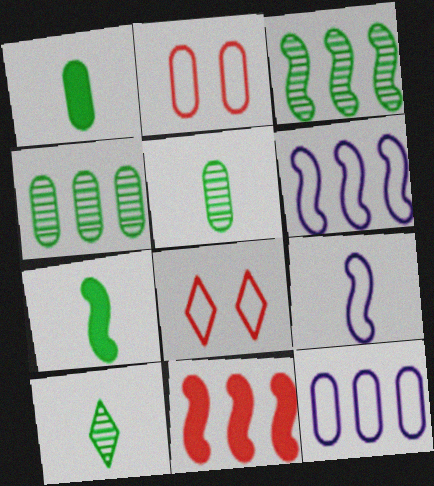[[3, 6, 11]]